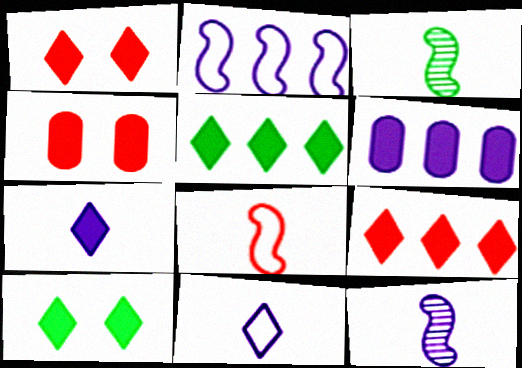[[1, 5, 7], 
[7, 9, 10]]